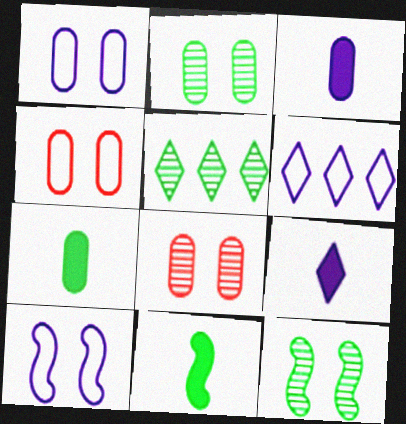[[6, 8, 11]]